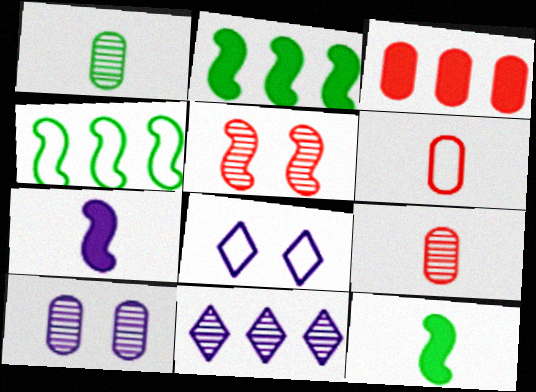[[1, 5, 11], 
[2, 8, 9], 
[3, 4, 11], 
[4, 5, 7], 
[4, 6, 8]]